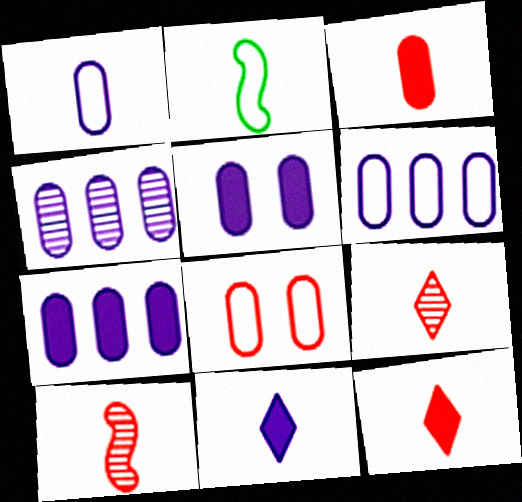[[1, 4, 5], 
[4, 6, 7]]